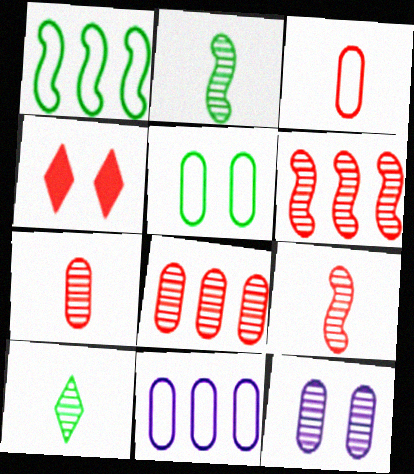[[2, 4, 11], 
[3, 4, 6], 
[3, 5, 11], 
[6, 10, 12]]